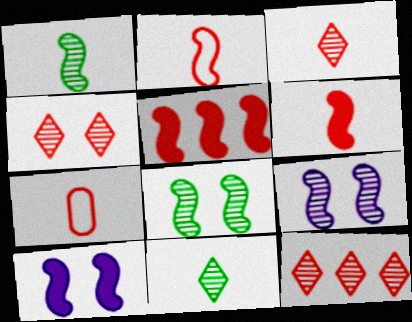[[3, 4, 12], 
[3, 6, 7], 
[4, 5, 7]]